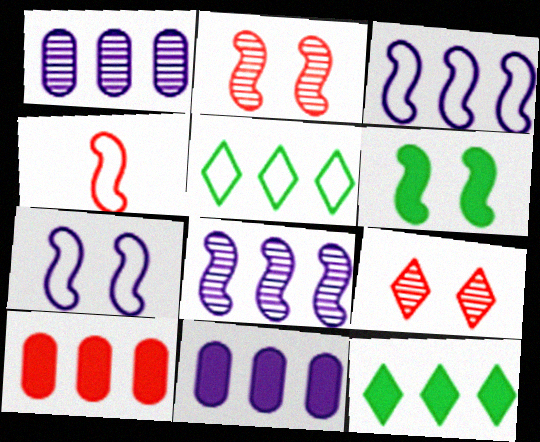[[2, 6, 7], 
[4, 6, 8], 
[4, 9, 10], 
[5, 8, 10]]